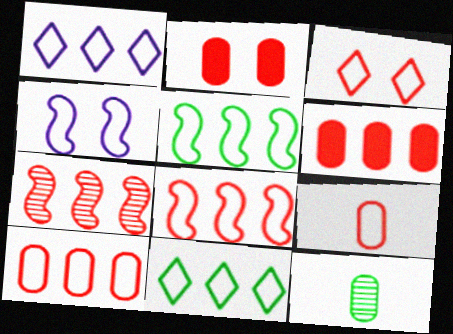[[1, 5, 10], 
[3, 8, 9], 
[4, 9, 11]]